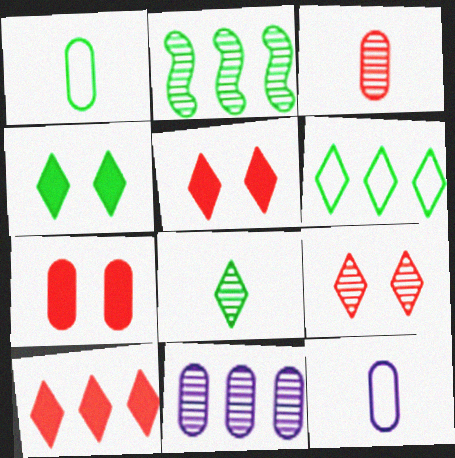[[1, 2, 4], 
[1, 7, 11], 
[2, 5, 12], 
[4, 6, 8]]